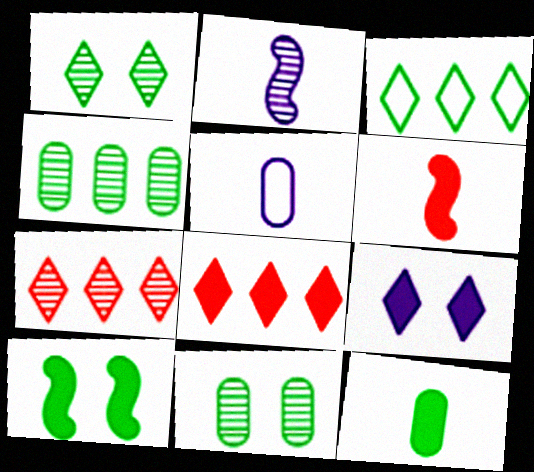[[2, 7, 11], 
[5, 7, 10]]